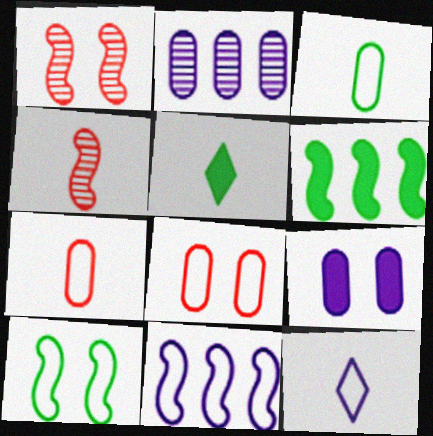[]